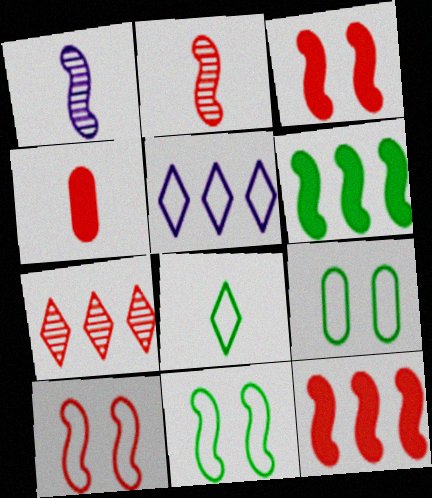[[1, 4, 8], 
[1, 6, 10], 
[1, 11, 12], 
[2, 10, 12], 
[4, 7, 10]]